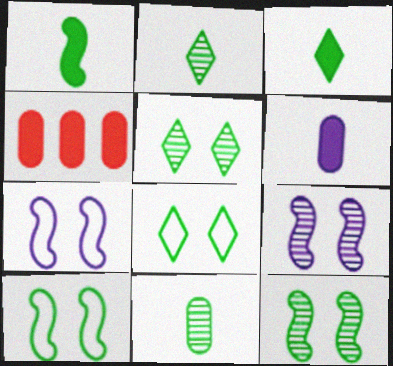[[2, 4, 7]]